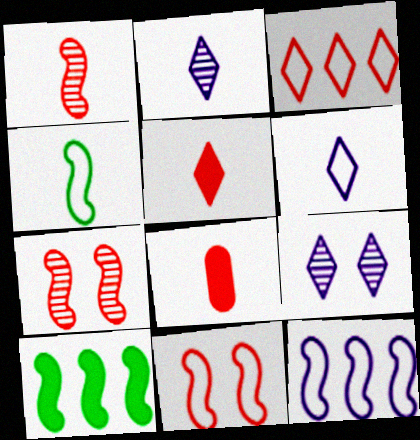[[2, 4, 8], 
[3, 7, 8], 
[4, 11, 12]]